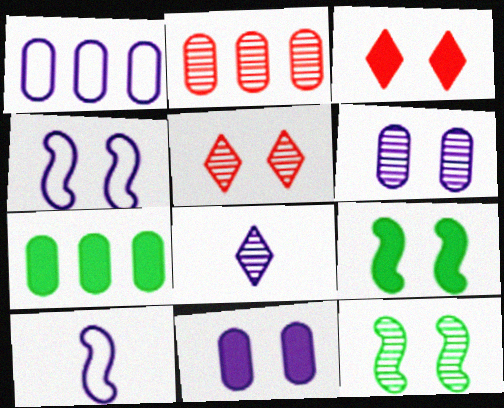[[1, 2, 7], 
[2, 8, 12], 
[3, 9, 11], 
[5, 6, 12], 
[5, 7, 10]]